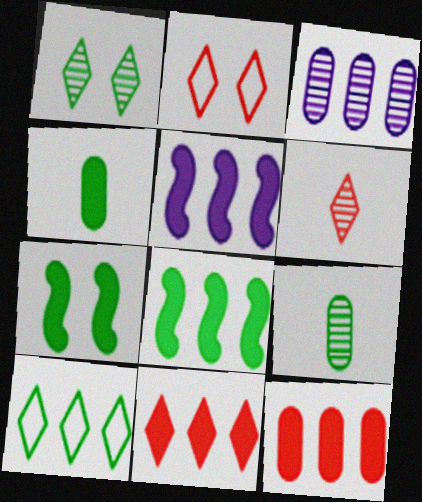[[2, 5, 9], 
[2, 6, 11], 
[7, 9, 10]]